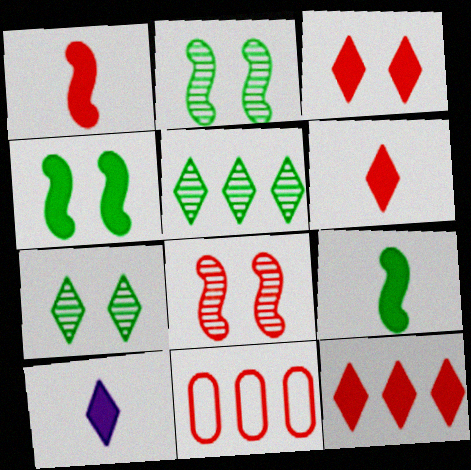[[2, 10, 11], 
[3, 6, 12], 
[6, 8, 11]]